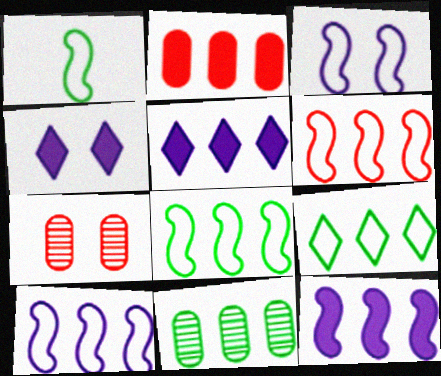[[1, 3, 6], 
[1, 5, 7], 
[5, 6, 11], 
[6, 8, 10]]